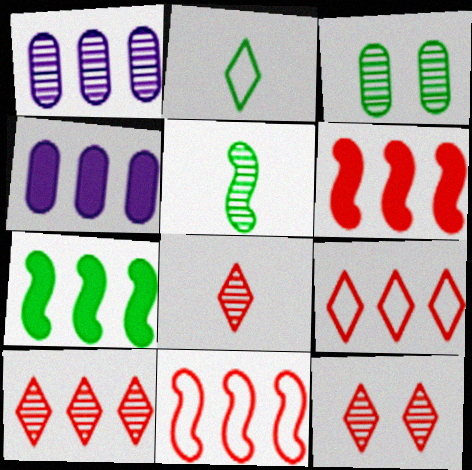[[1, 5, 12], 
[1, 7, 9], 
[2, 3, 7], 
[8, 10, 12]]